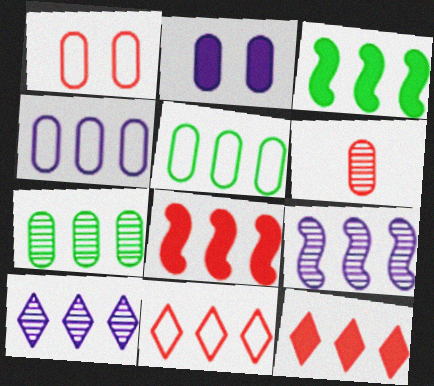[[2, 5, 6], 
[5, 8, 10], 
[5, 9, 12]]